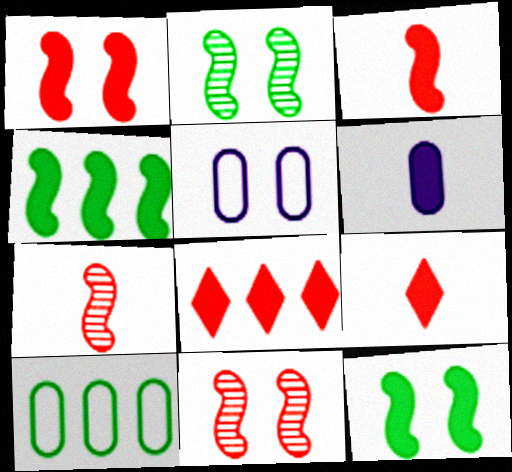[[6, 8, 12]]